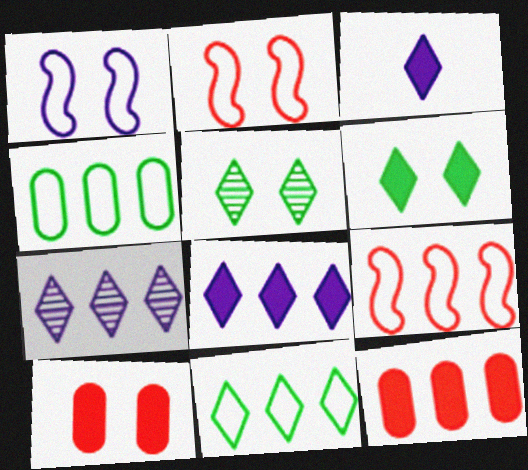[[1, 5, 10]]